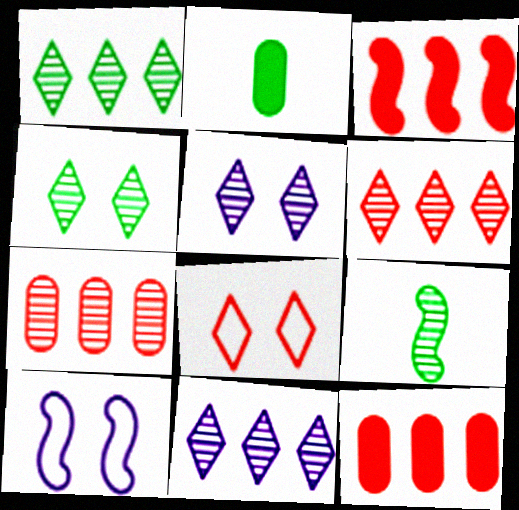[[1, 6, 11], 
[2, 6, 10], 
[3, 9, 10], 
[5, 7, 9]]